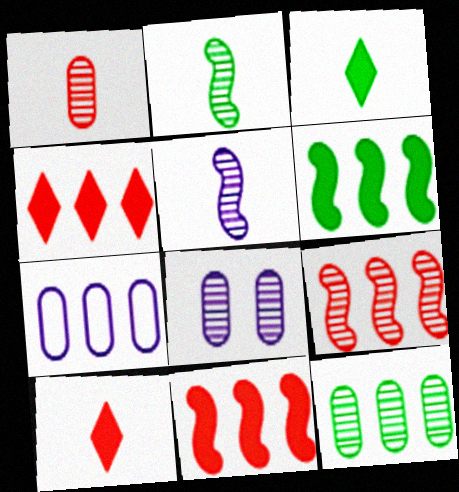[[1, 8, 12]]